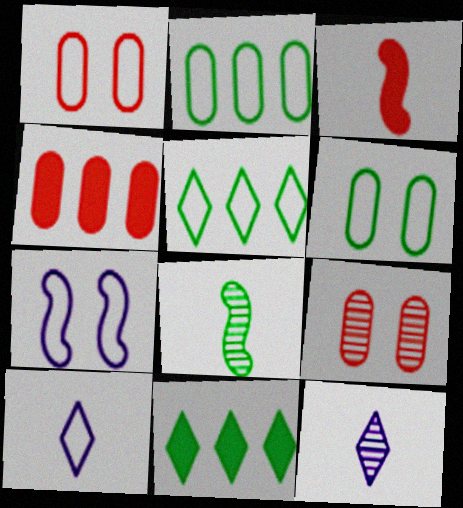[[6, 8, 11]]